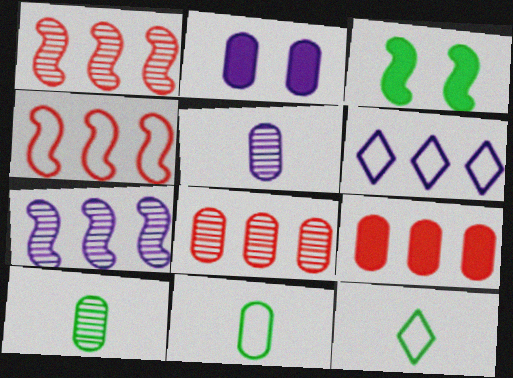[[1, 2, 12], 
[2, 8, 11]]